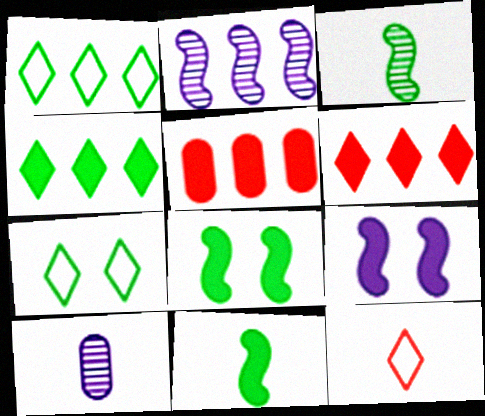[[1, 2, 5], 
[10, 11, 12]]